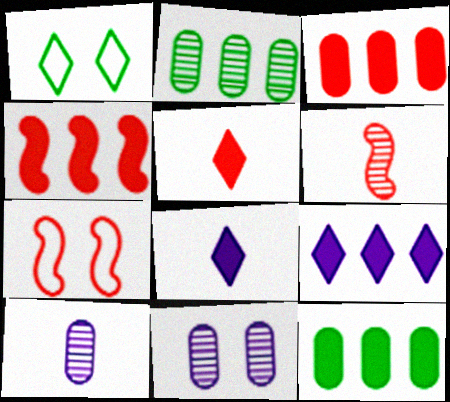[[1, 4, 10], 
[2, 7, 8], 
[4, 6, 7], 
[4, 9, 12]]